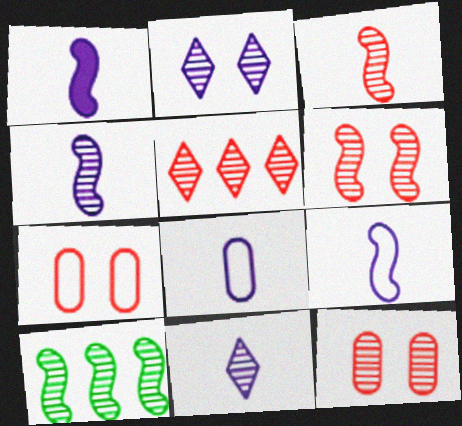[[1, 4, 9], 
[1, 8, 11], 
[3, 5, 12], 
[4, 6, 10], 
[10, 11, 12]]